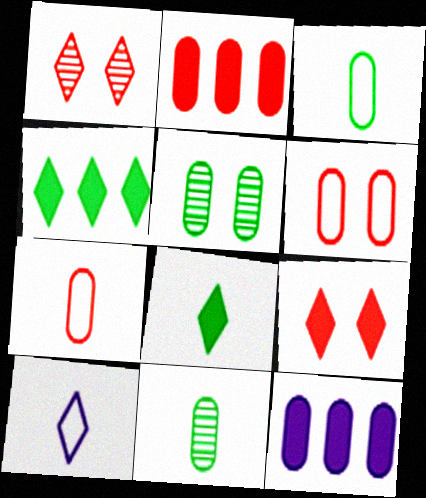[[1, 4, 10], 
[5, 7, 12], 
[6, 11, 12]]